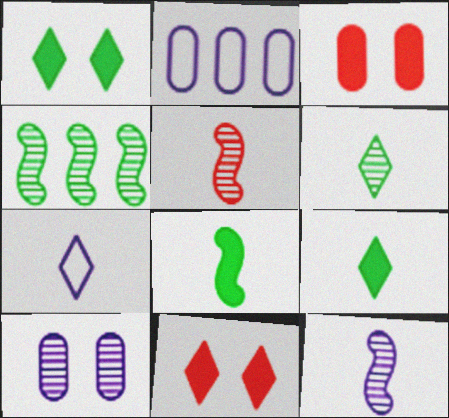[[1, 2, 5], 
[3, 4, 7]]